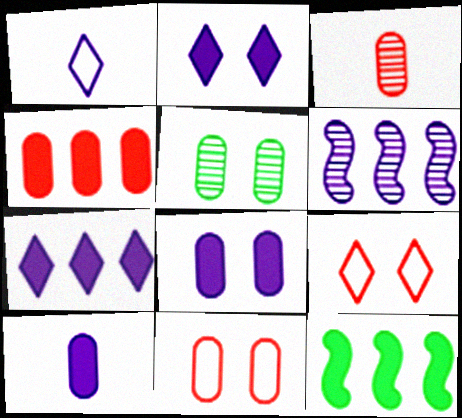[[1, 6, 8], 
[3, 4, 11], 
[4, 7, 12], 
[5, 8, 11]]